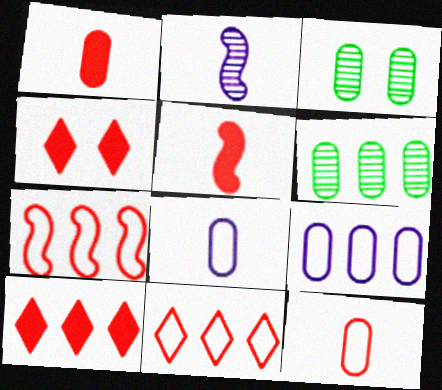[[1, 3, 9]]